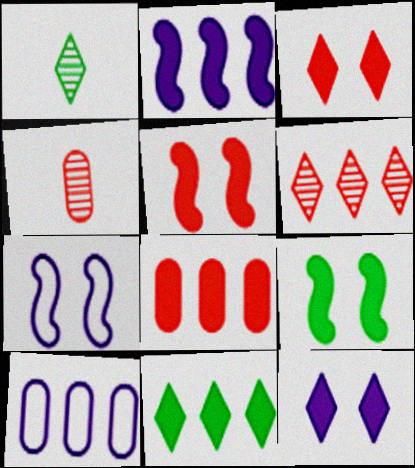[[1, 5, 10], 
[1, 7, 8], 
[2, 8, 11], 
[4, 7, 11]]